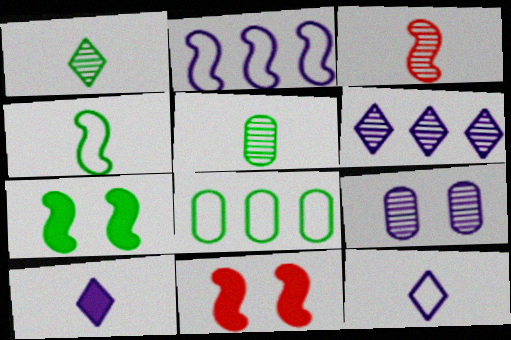[[1, 7, 8], 
[2, 3, 7], 
[2, 9, 10]]